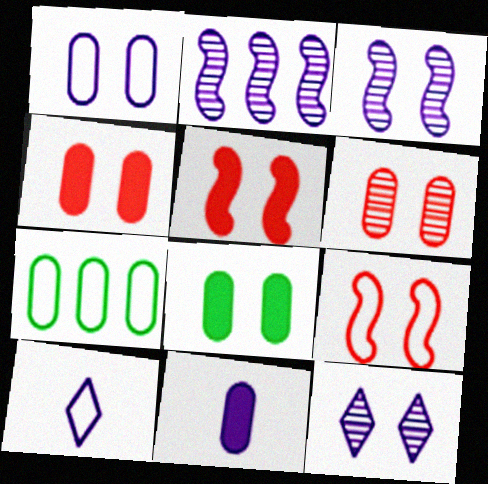[[1, 6, 8], 
[6, 7, 11], 
[7, 9, 10], 
[8, 9, 12]]